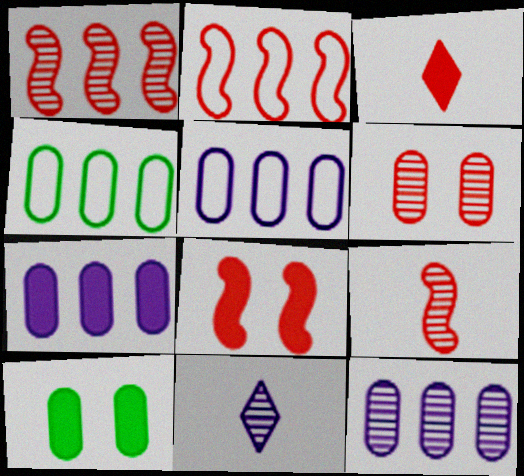[[2, 3, 6], 
[2, 8, 9], 
[2, 10, 11], 
[4, 8, 11], 
[5, 7, 12]]